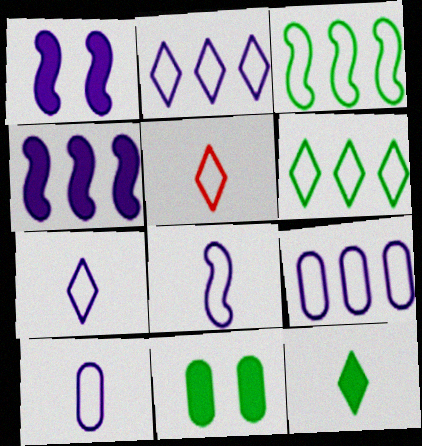[[7, 8, 10]]